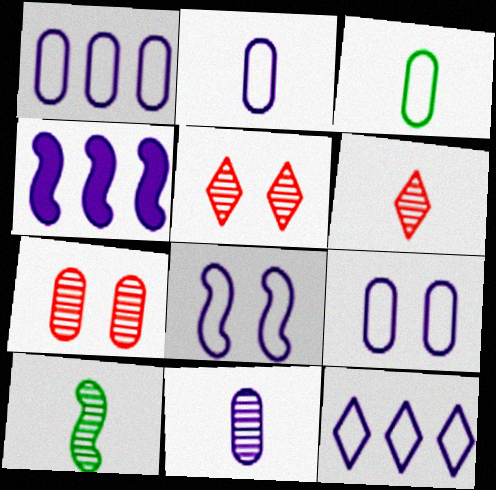[[1, 2, 9], 
[2, 8, 12], 
[3, 4, 5], 
[6, 10, 11]]